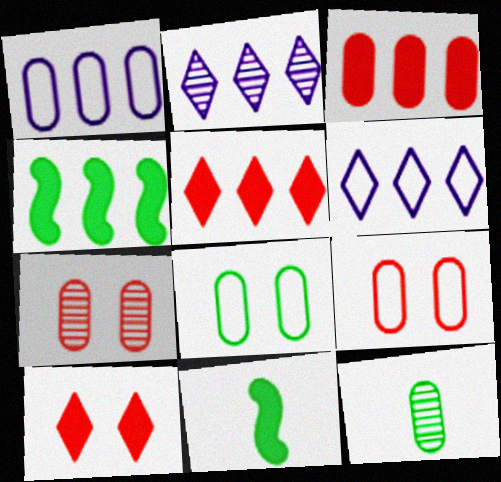[[2, 9, 11], 
[6, 7, 11]]